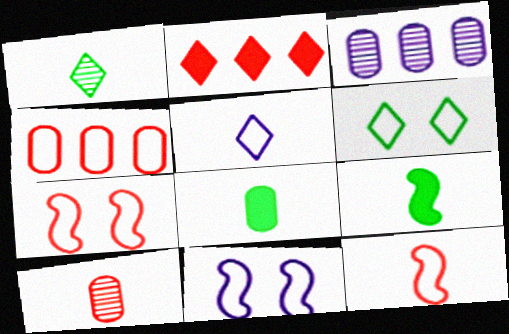[[2, 7, 10], 
[5, 9, 10]]